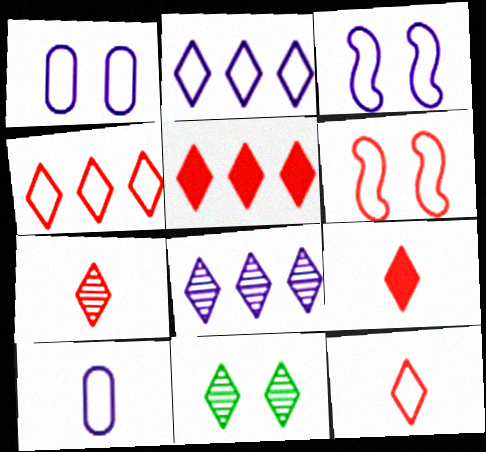[[2, 3, 10], 
[2, 9, 11], 
[7, 8, 11], 
[7, 9, 12]]